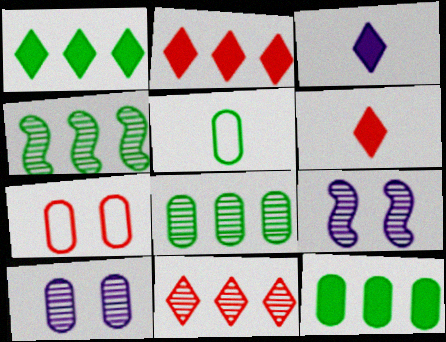[[2, 5, 9], 
[3, 4, 7]]